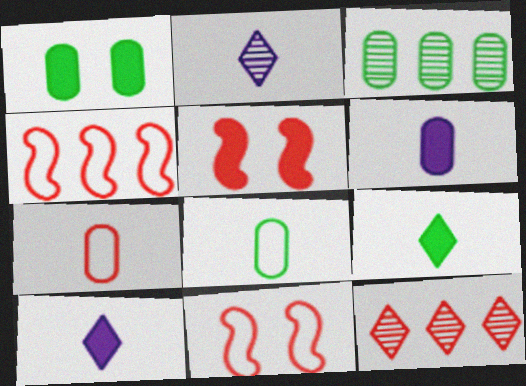[[1, 2, 4], 
[1, 3, 8], 
[3, 10, 11], 
[5, 7, 12]]